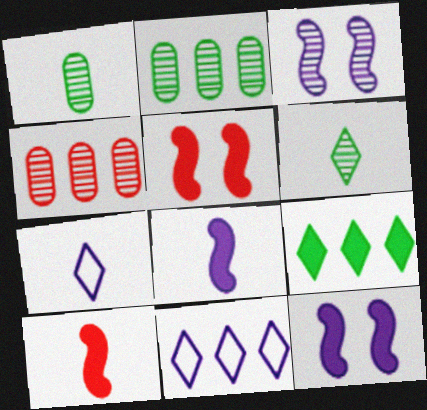[[1, 5, 11], 
[1, 7, 10], 
[2, 5, 7], 
[3, 4, 6]]